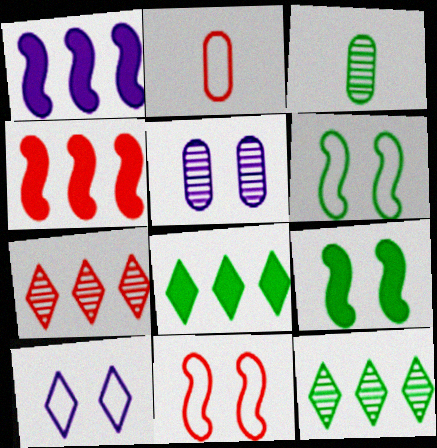[[3, 4, 10], 
[3, 6, 8]]